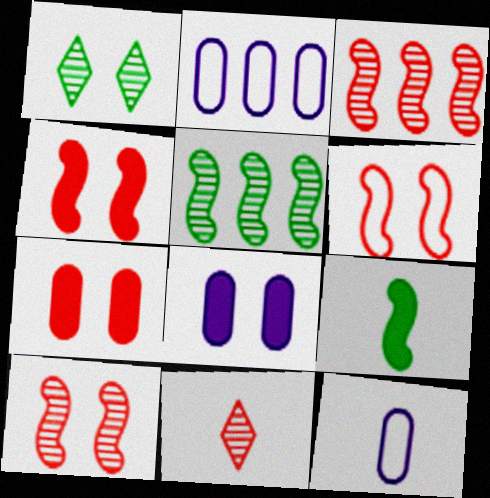[[1, 6, 8], 
[4, 6, 10], 
[9, 11, 12]]